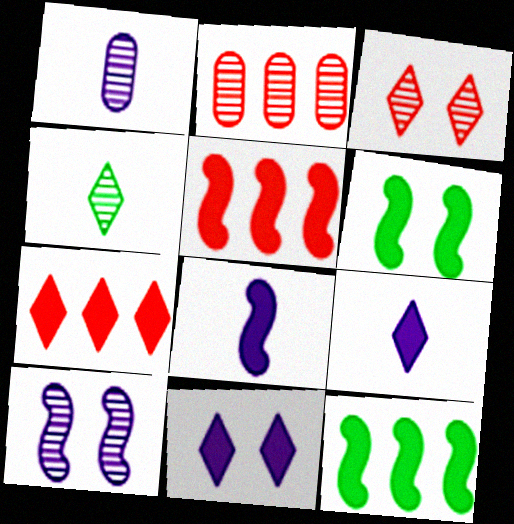[[2, 4, 10], 
[5, 6, 8]]